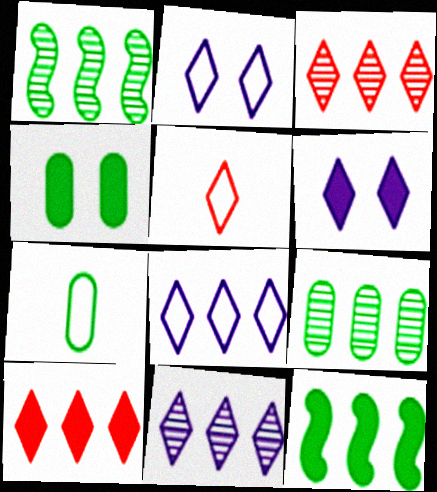[[4, 7, 9]]